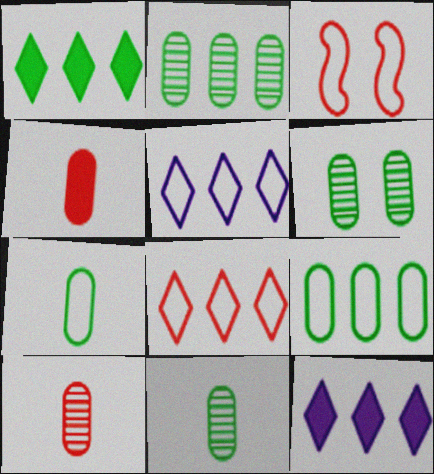[[2, 6, 11], 
[3, 5, 7], 
[3, 11, 12]]